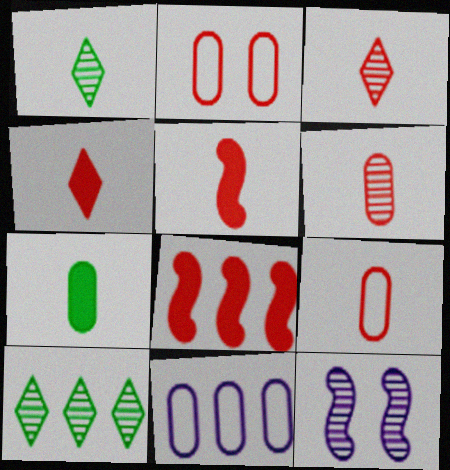[[2, 3, 8], 
[3, 5, 9], 
[6, 10, 12], 
[8, 10, 11]]